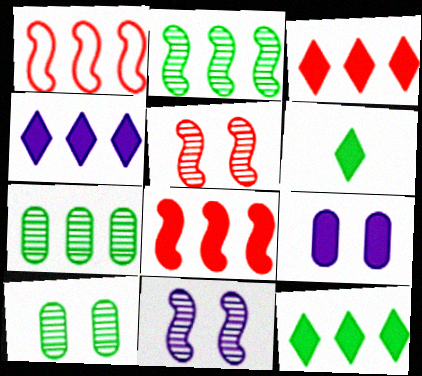[[1, 4, 7], 
[3, 4, 12], 
[6, 8, 9]]